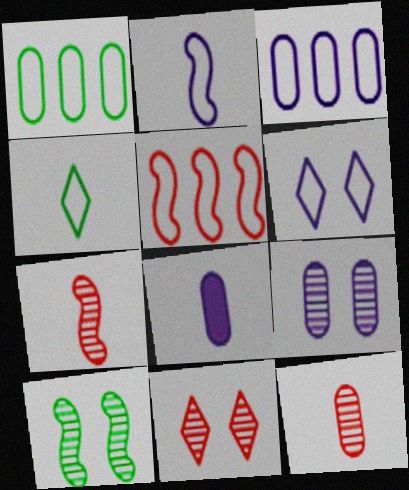[[2, 3, 6], 
[3, 8, 9], 
[4, 7, 8], 
[9, 10, 11]]